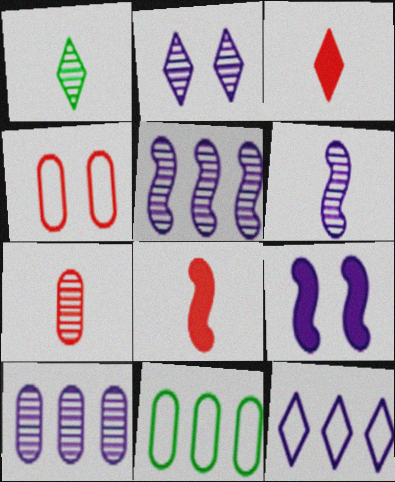[[1, 6, 7], 
[2, 6, 10], 
[2, 8, 11]]